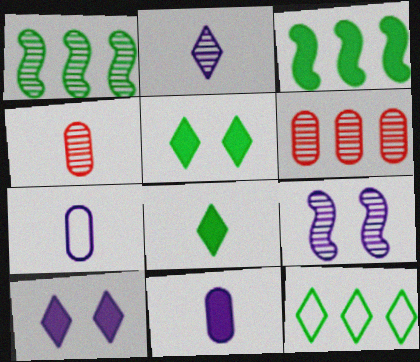[]